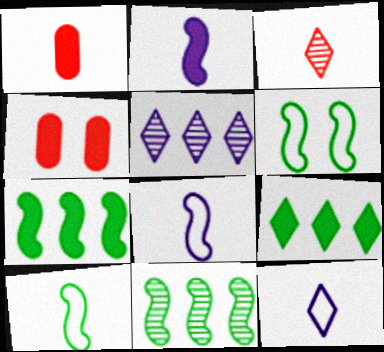[[1, 5, 6], 
[2, 4, 9], 
[4, 5, 10], 
[4, 11, 12]]